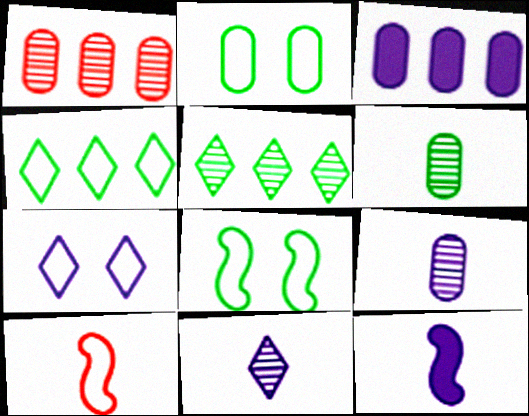[]